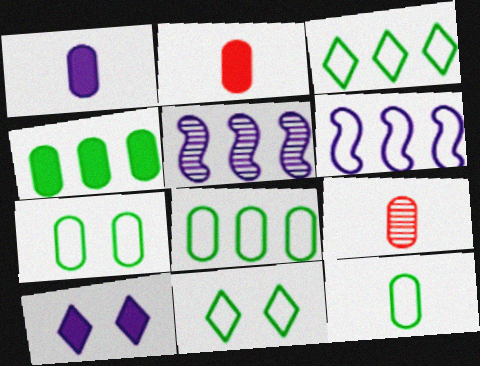[[1, 9, 12], 
[2, 5, 11], 
[7, 8, 12]]